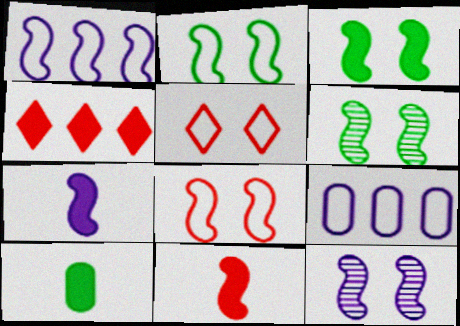[[1, 6, 11], 
[1, 7, 12], 
[2, 3, 6], 
[3, 8, 12]]